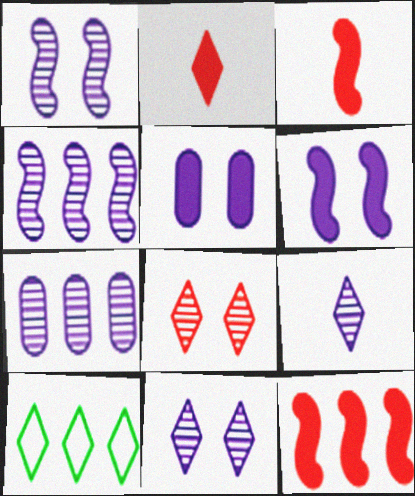[[1, 7, 9], 
[2, 10, 11], 
[7, 10, 12]]